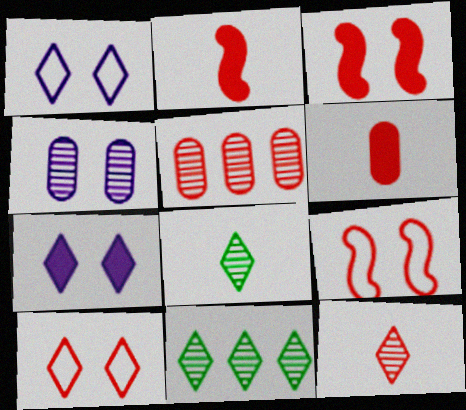[[2, 5, 10]]